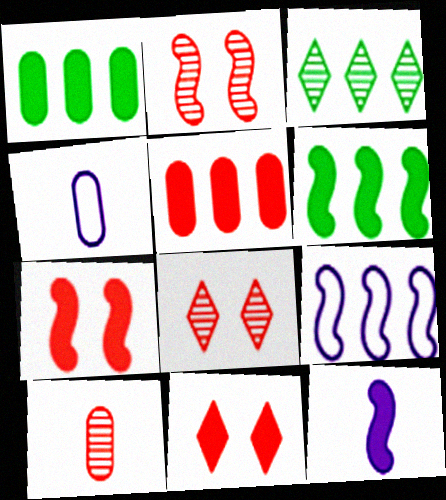[[1, 11, 12], 
[3, 4, 7], 
[3, 5, 9], 
[4, 6, 8], 
[6, 7, 12]]